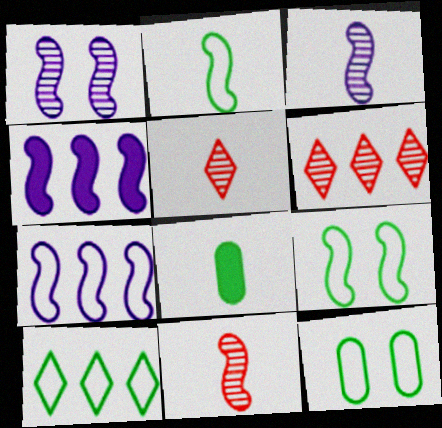[[2, 10, 12], 
[4, 5, 12], 
[4, 9, 11]]